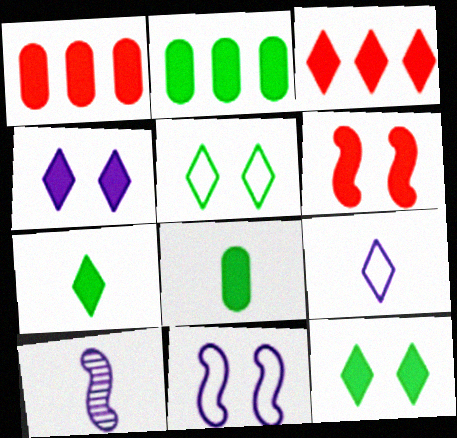[[1, 5, 10], 
[3, 4, 7]]